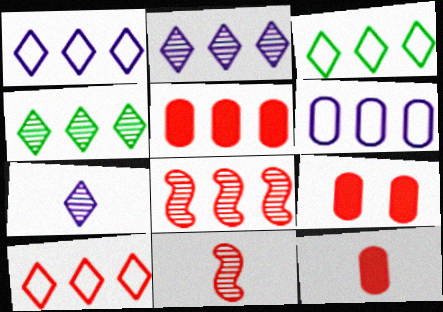[[1, 3, 10], 
[5, 8, 10], 
[5, 9, 12], 
[9, 10, 11]]